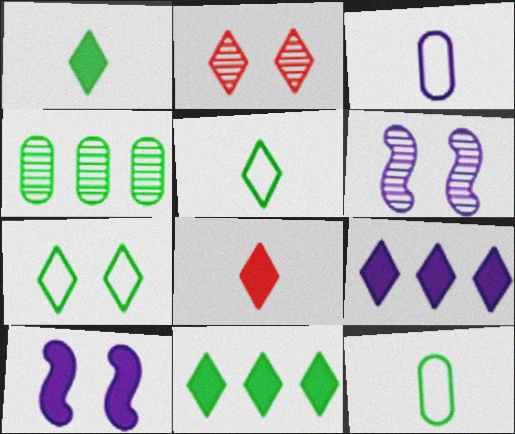[[2, 5, 9], 
[3, 6, 9]]